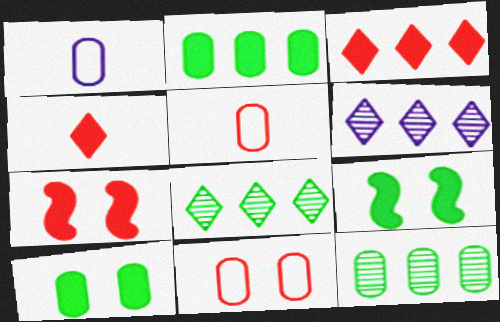[[1, 7, 8], 
[5, 6, 9]]